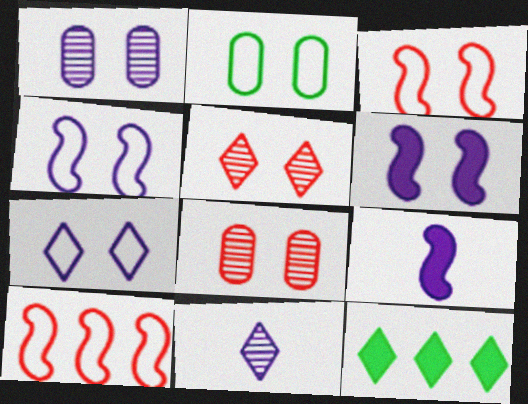[[1, 6, 7], 
[2, 3, 7], 
[2, 5, 6]]